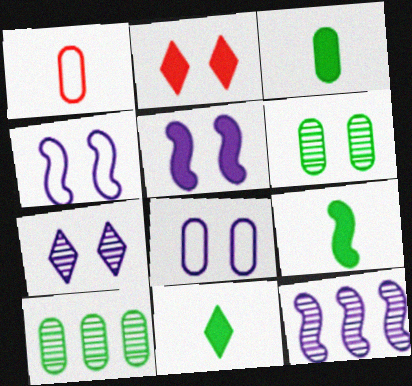[[2, 4, 6], 
[3, 9, 11], 
[5, 7, 8]]